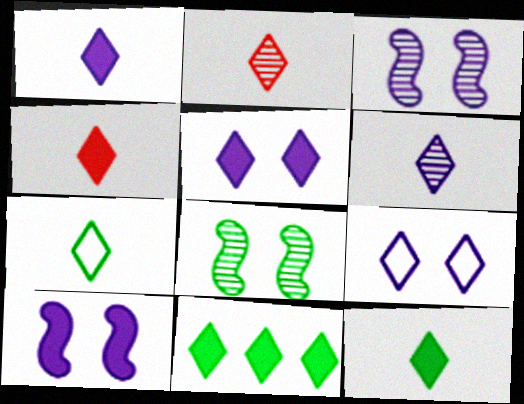[[1, 2, 7], 
[1, 4, 12], 
[2, 9, 11], 
[4, 5, 11], 
[4, 6, 7]]